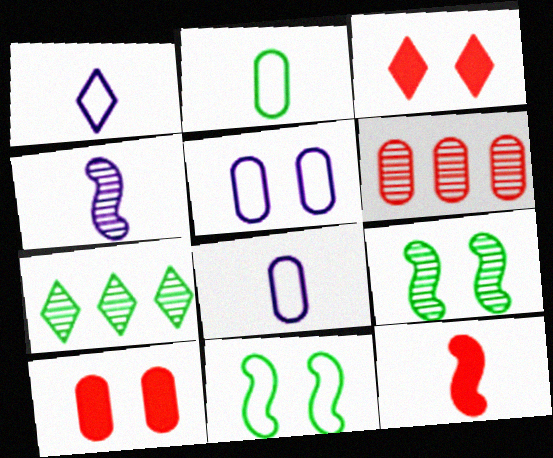[[1, 3, 7], 
[3, 5, 9], 
[5, 7, 12]]